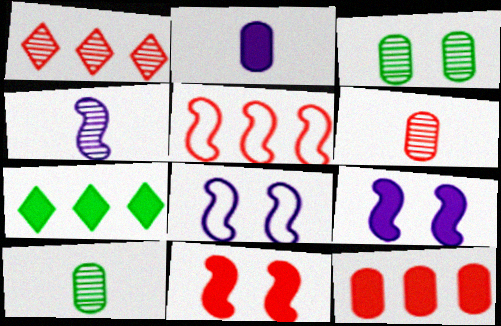[[1, 3, 4], 
[1, 5, 12], 
[2, 7, 11], 
[6, 7, 8]]